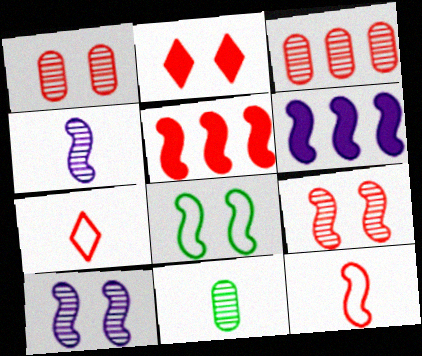[[1, 5, 7], 
[2, 3, 12], 
[4, 5, 8], 
[5, 9, 12]]